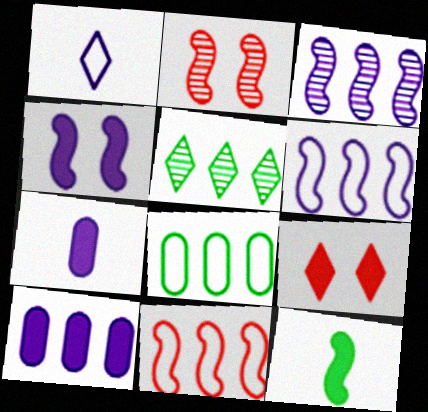[[1, 5, 9], 
[2, 6, 12], 
[5, 10, 11], 
[9, 10, 12]]